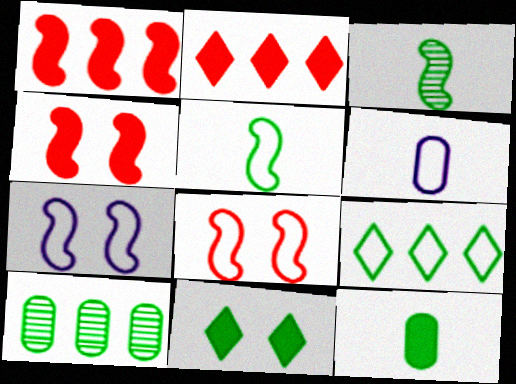[[1, 3, 7], 
[5, 10, 11], 
[6, 8, 9]]